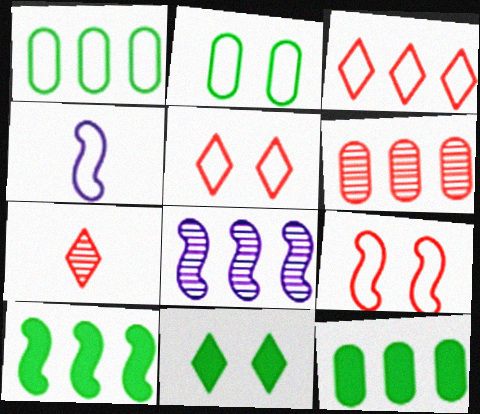[[1, 4, 5], 
[2, 3, 4], 
[3, 8, 12], 
[4, 6, 11]]